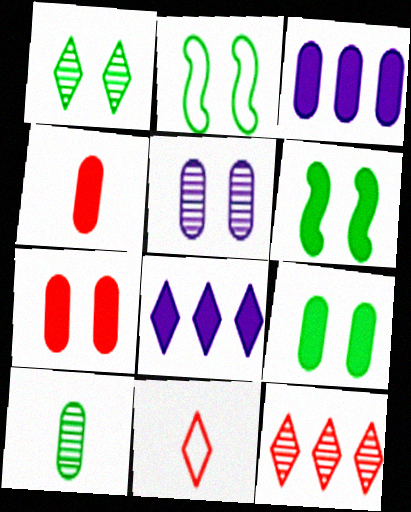[[1, 2, 9], 
[1, 8, 11], 
[3, 4, 9], 
[4, 6, 8]]